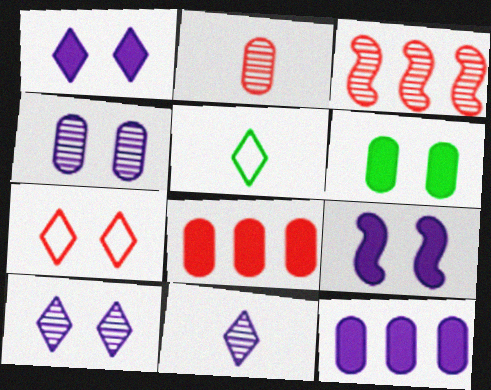[]